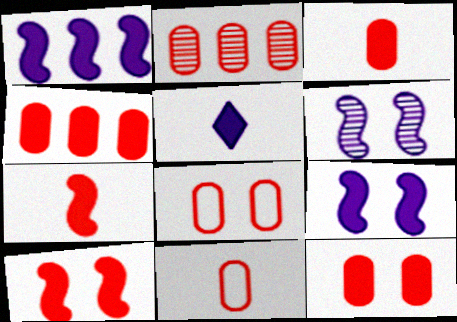[[2, 3, 8], 
[2, 11, 12], 
[3, 4, 12]]